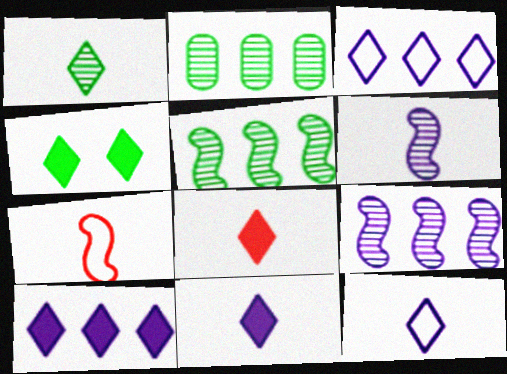[[1, 8, 12], 
[4, 8, 10]]